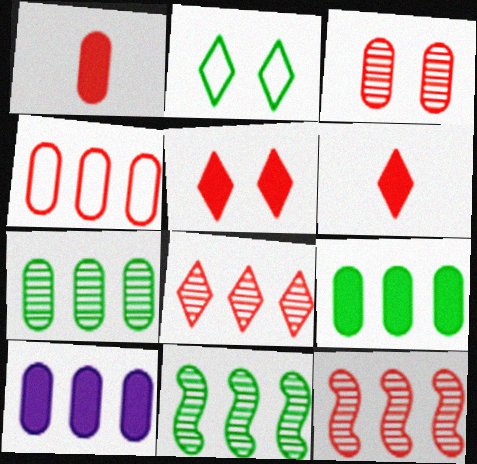[[1, 3, 4], 
[4, 7, 10]]